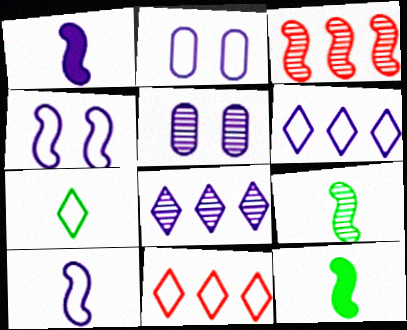[[1, 2, 8], 
[1, 5, 6], 
[2, 6, 10], 
[3, 4, 12], 
[5, 11, 12]]